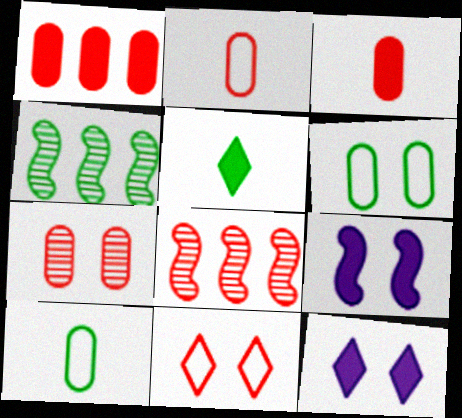[[1, 2, 7], 
[1, 5, 9], 
[2, 4, 12], 
[3, 8, 11], 
[4, 5, 6], 
[8, 10, 12]]